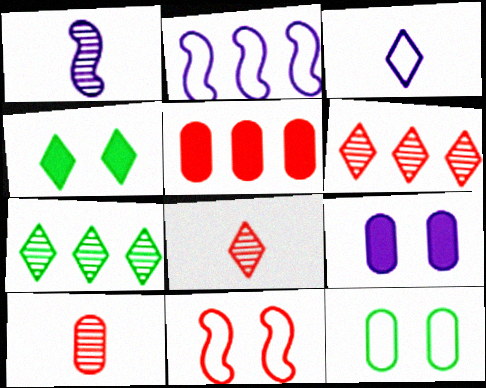[[2, 4, 10], 
[2, 5, 7], 
[3, 4, 6], 
[5, 8, 11]]